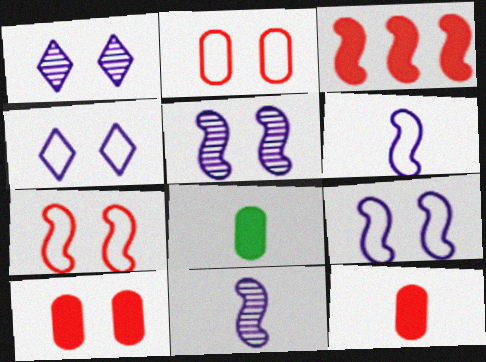[]